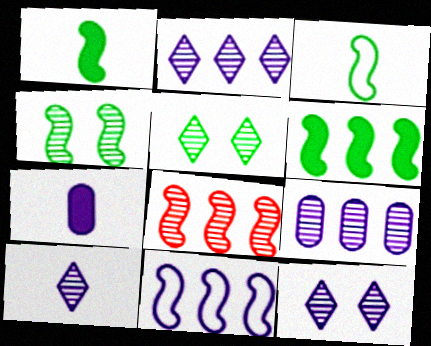[[2, 10, 12], 
[3, 4, 6], 
[6, 8, 11], 
[7, 11, 12]]